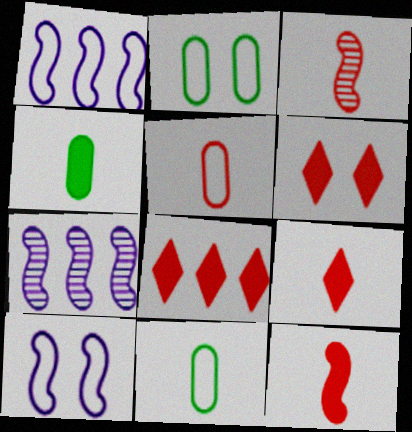[[2, 7, 9], 
[3, 5, 9], 
[6, 7, 11], 
[6, 8, 9]]